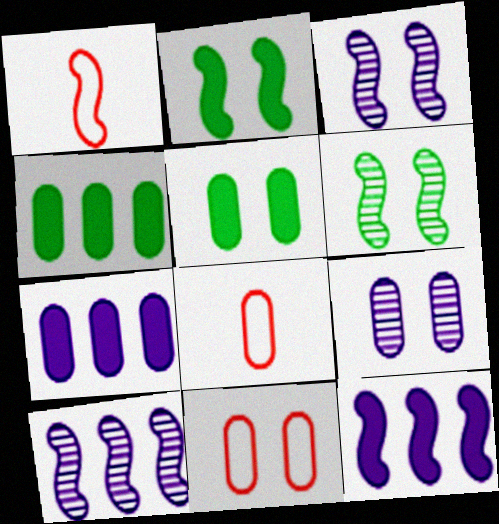[[1, 2, 10], 
[1, 6, 12], 
[4, 8, 9], 
[5, 9, 11]]